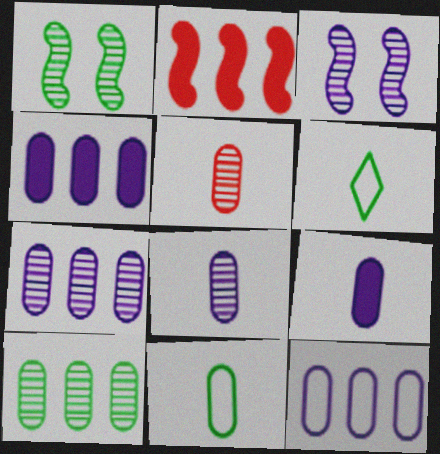[[4, 7, 12], 
[5, 9, 11]]